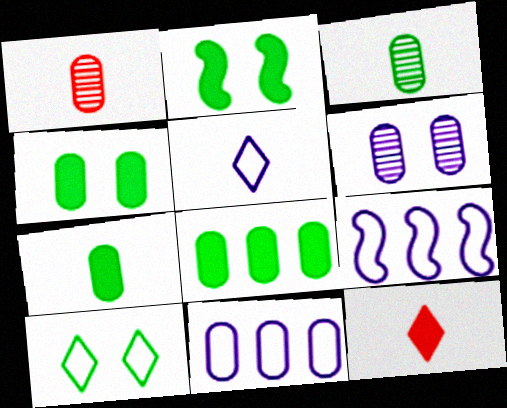[[1, 4, 11], 
[4, 7, 8]]